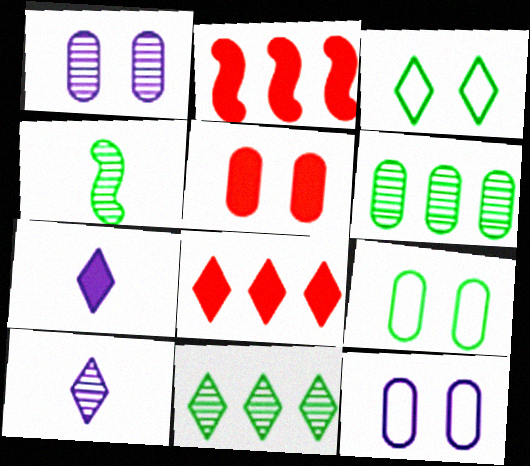[[1, 5, 9], 
[2, 9, 10], 
[3, 8, 10], 
[4, 8, 12]]